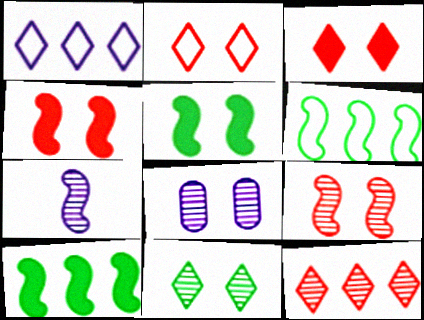[[2, 5, 8], 
[4, 6, 7], 
[8, 9, 11]]